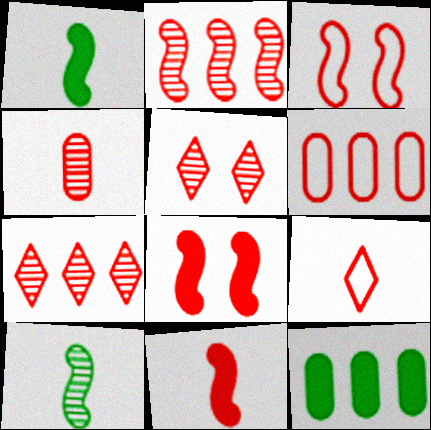[[2, 3, 11], 
[2, 4, 5], 
[3, 6, 9], 
[4, 9, 11], 
[5, 6, 11]]